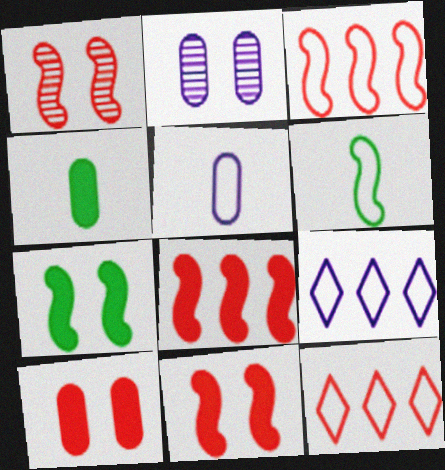[[1, 4, 9]]